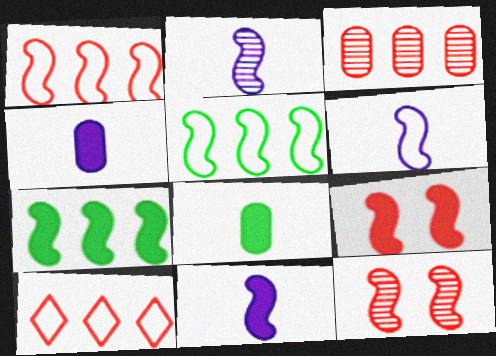[[2, 5, 9], 
[2, 6, 11], 
[5, 11, 12], 
[6, 7, 12], 
[7, 9, 11]]